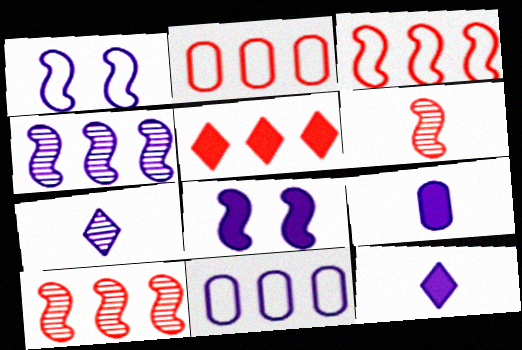[[2, 5, 10], 
[7, 8, 11]]